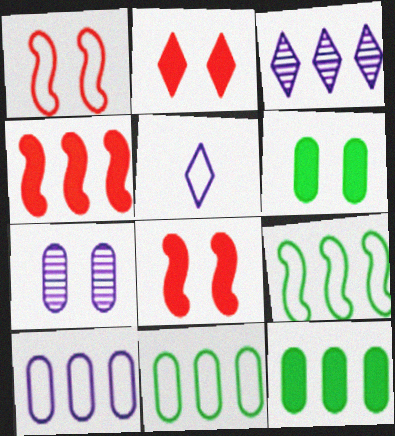[[1, 5, 11], 
[3, 4, 11]]